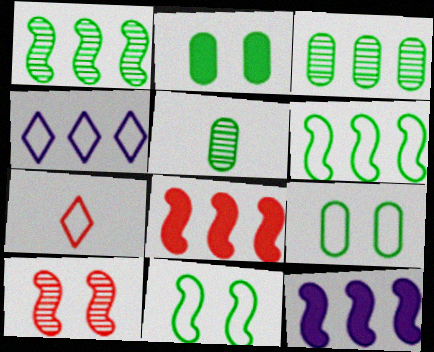[[3, 4, 8]]